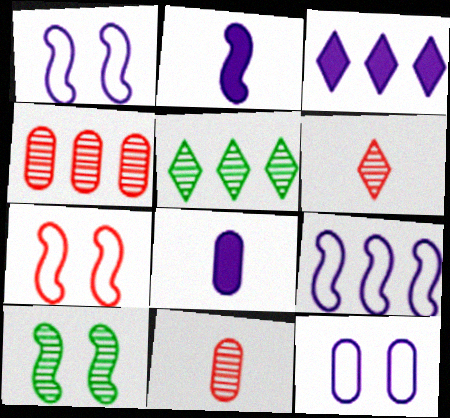[[5, 7, 8]]